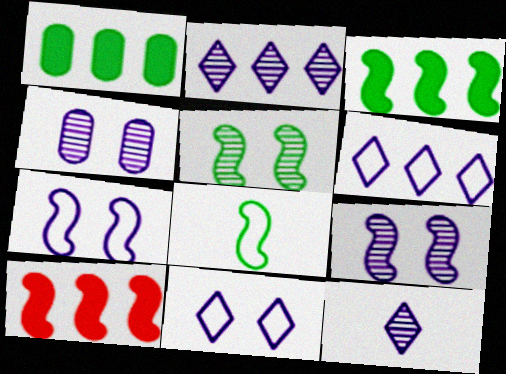[[3, 5, 8], 
[8, 9, 10]]